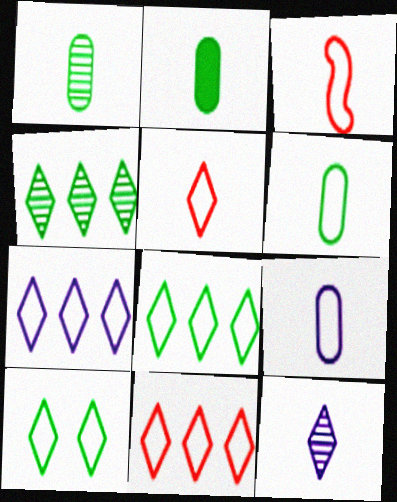[[1, 2, 6], 
[2, 3, 12], 
[5, 7, 10], 
[7, 8, 11]]